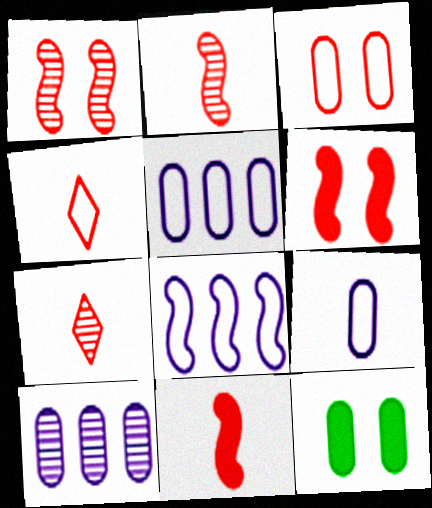[[7, 8, 12]]